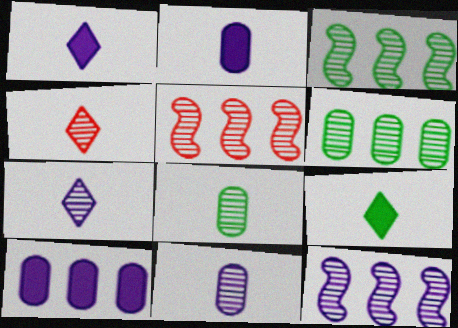[[3, 5, 12]]